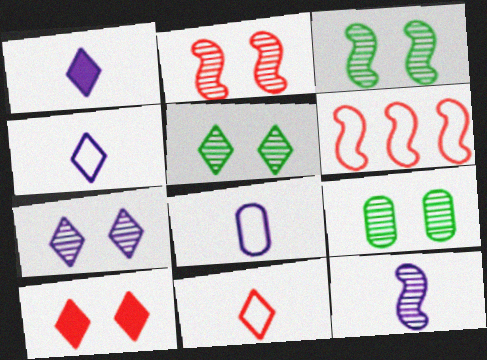[[1, 6, 9], 
[1, 8, 12], 
[2, 7, 9], 
[3, 5, 9]]